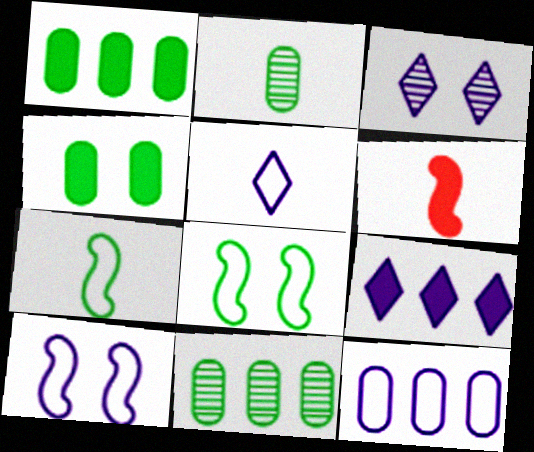[[2, 5, 6], 
[3, 5, 9], 
[4, 6, 9], 
[5, 10, 12]]